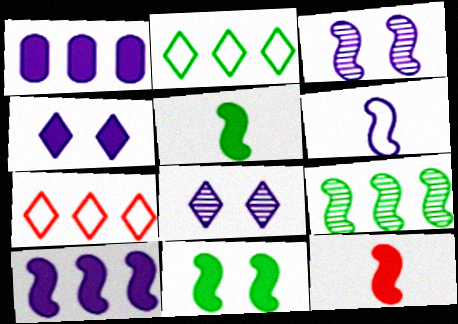[[1, 6, 8], 
[1, 7, 9], 
[3, 6, 10], 
[10, 11, 12]]